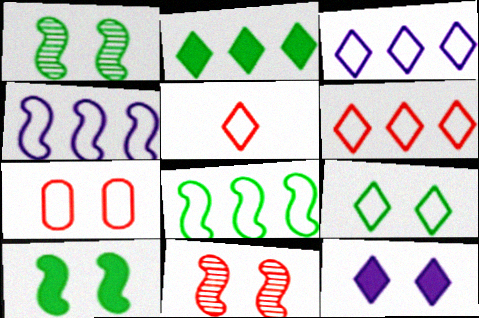[[1, 7, 12], 
[3, 5, 9]]